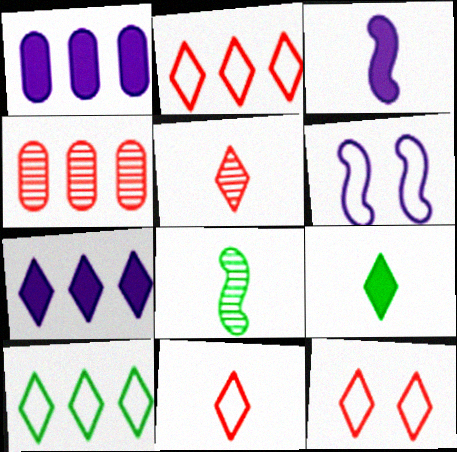[[1, 8, 12], 
[2, 11, 12], 
[4, 6, 9]]